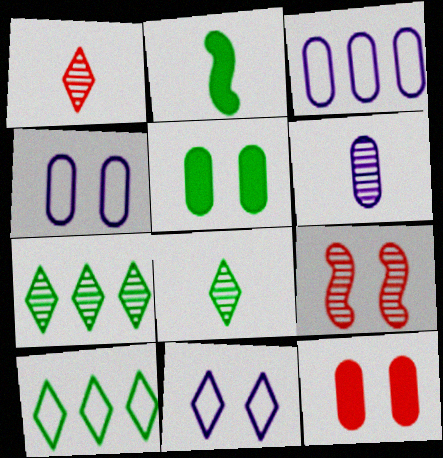[[5, 9, 11], 
[6, 7, 9]]